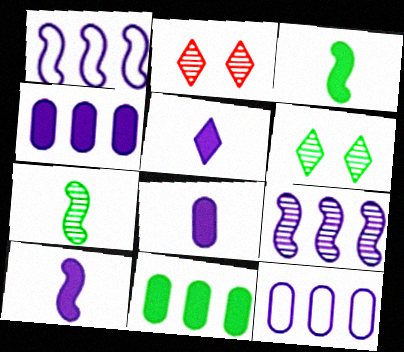[[2, 3, 12], 
[5, 8, 10]]